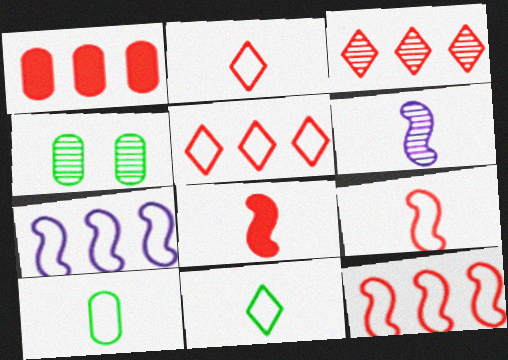[[1, 3, 12], 
[3, 4, 6]]